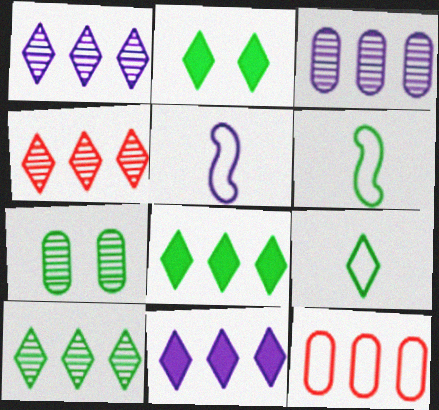[[1, 4, 10], 
[2, 9, 10], 
[6, 7, 8]]